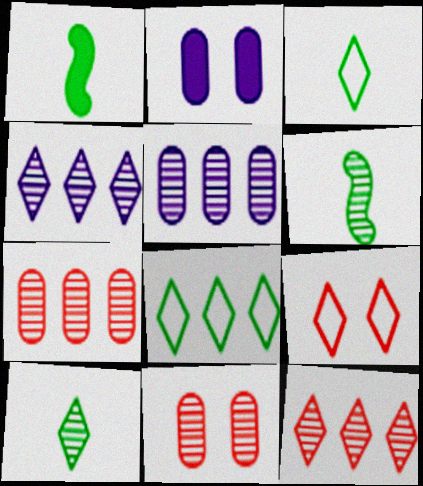[[1, 5, 9], 
[4, 6, 11]]